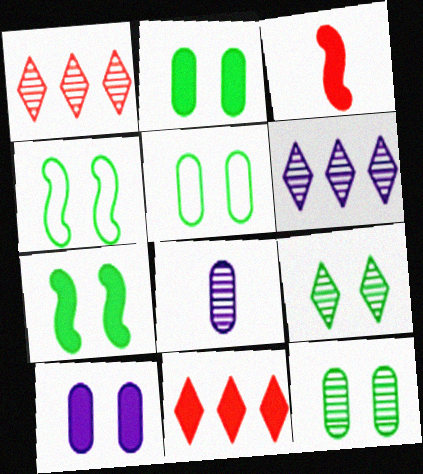[[2, 4, 9], 
[2, 5, 12], 
[3, 5, 6], 
[4, 8, 11], 
[5, 7, 9]]